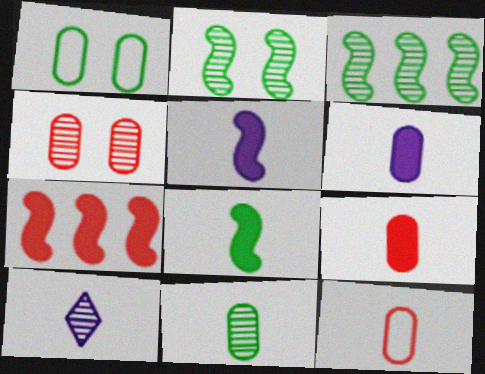[[1, 7, 10], 
[3, 4, 10], 
[6, 11, 12], 
[8, 10, 12]]